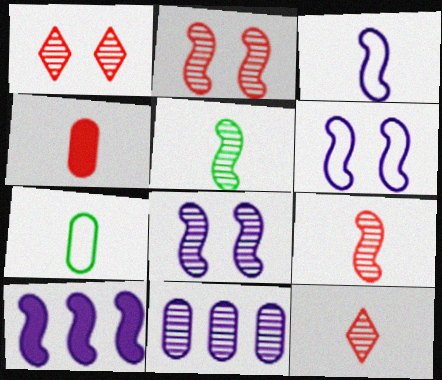[[1, 5, 11], 
[1, 7, 10], 
[3, 8, 10]]